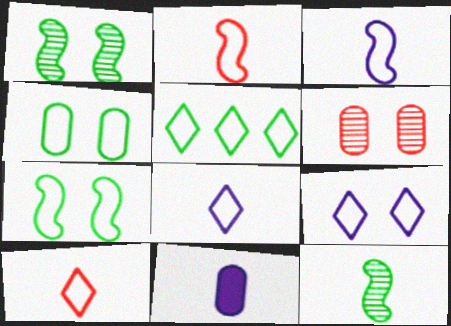[[5, 9, 10], 
[10, 11, 12]]